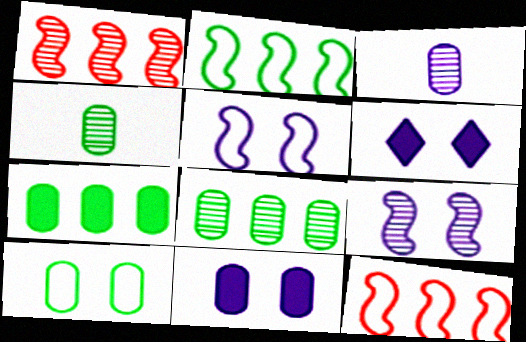[[4, 6, 12], 
[4, 7, 10]]